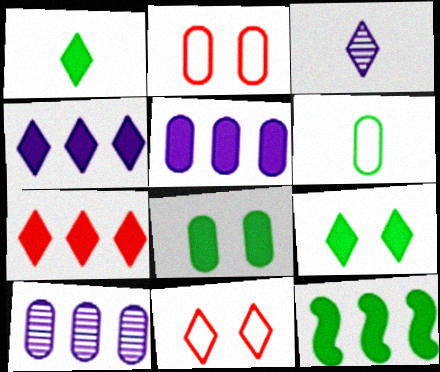[[1, 8, 12], 
[2, 3, 12], 
[5, 7, 12]]